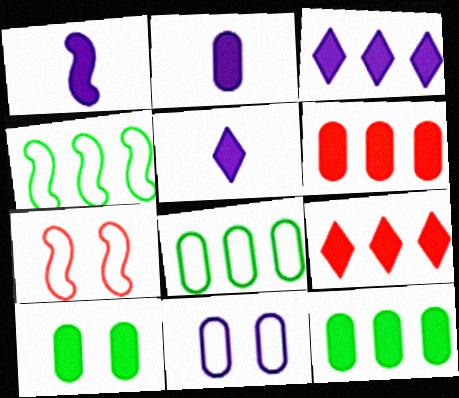[[1, 2, 5], 
[1, 9, 10], 
[2, 6, 10]]